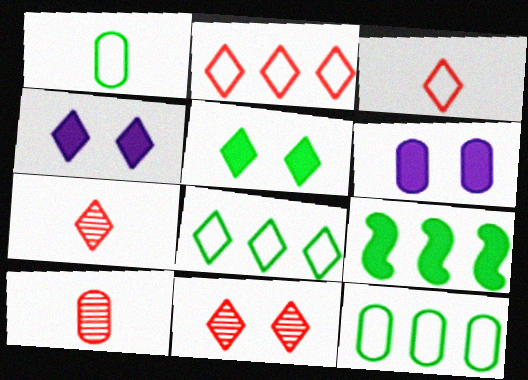[[4, 7, 8], 
[6, 10, 12]]